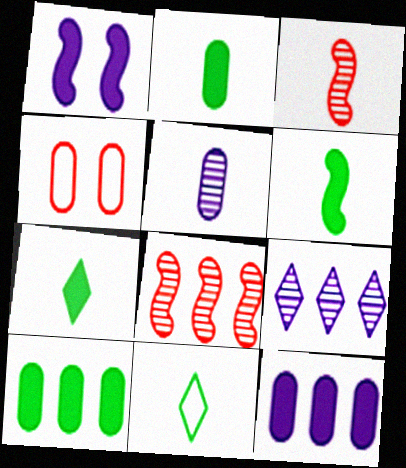[[2, 6, 7], 
[4, 5, 10], 
[4, 6, 9]]